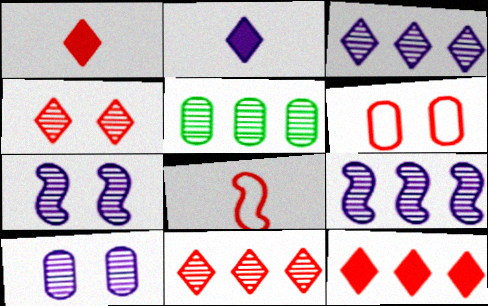[[5, 9, 11]]